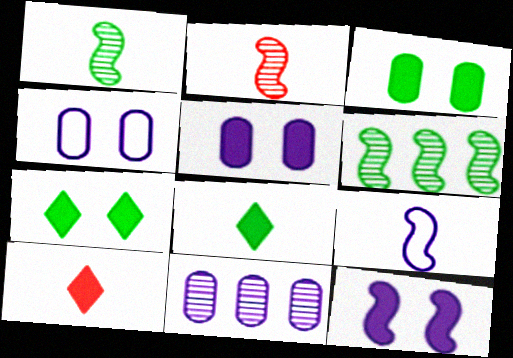[[4, 6, 10]]